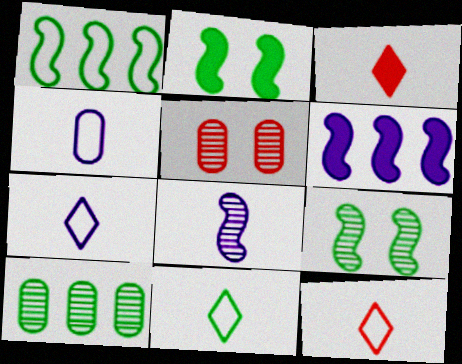[[2, 10, 11], 
[5, 6, 11], 
[7, 11, 12]]